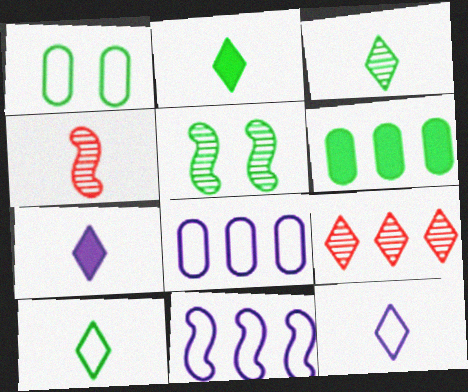[[2, 3, 10], 
[5, 6, 10], 
[6, 9, 11]]